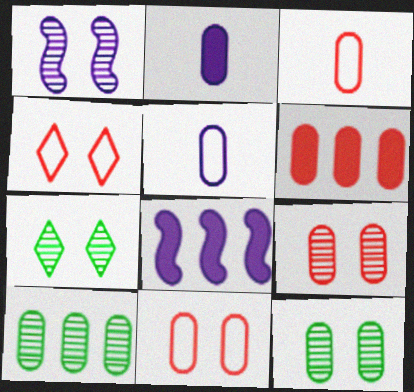[[1, 7, 9], 
[2, 10, 11], 
[3, 6, 9], 
[3, 7, 8], 
[5, 6, 12]]